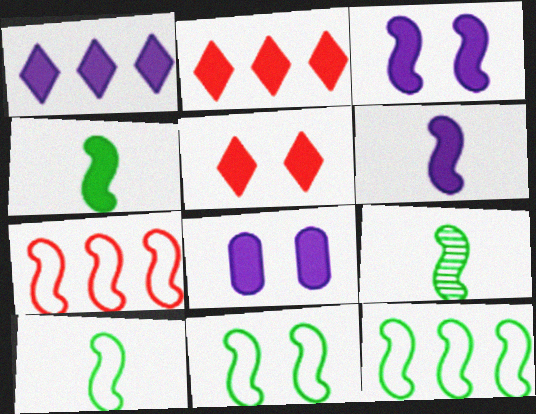[[1, 6, 8], 
[2, 4, 8], 
[3, 7, 9], 
[4, 9, 10], 
[10, 11, 12]]